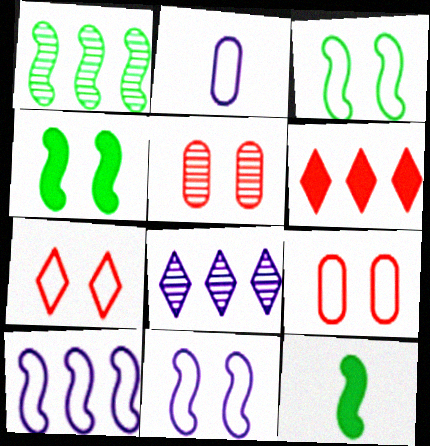[[1, 3, 12], 
[8, 9, 12]]